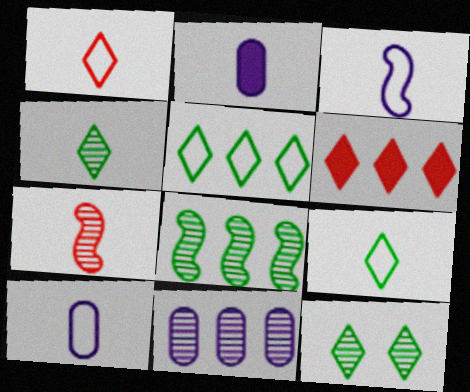[[2, 7, 9], 
[7, 11, 12]]